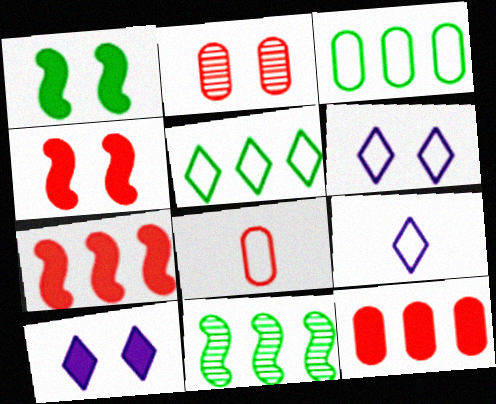[[1, 2, 6], 
[2, 8, 12], 
[8, 10, 11]]